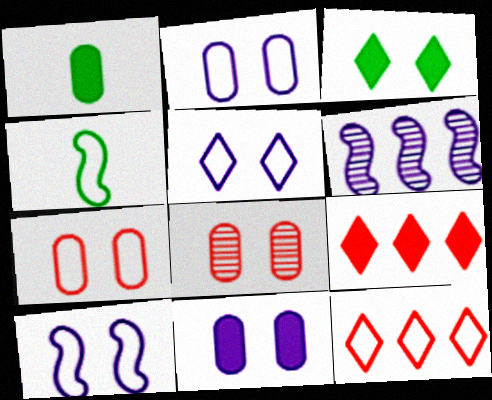[[2, 4, 12], 
[2, 5, 10], 
[3, 8, 10]]